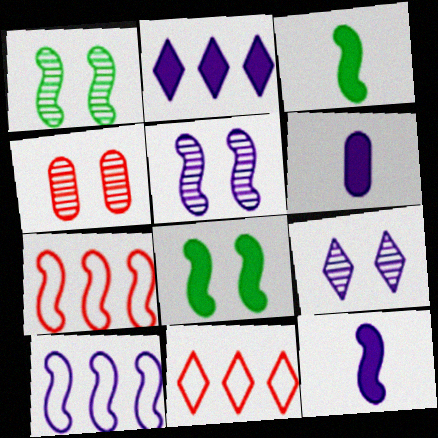[[1, 4, 9], 
[1, 6, 11], 
[1, 7, 12], 
[3, 5, 7], 
[5, 10, 12], 
[6, 9, 10]]